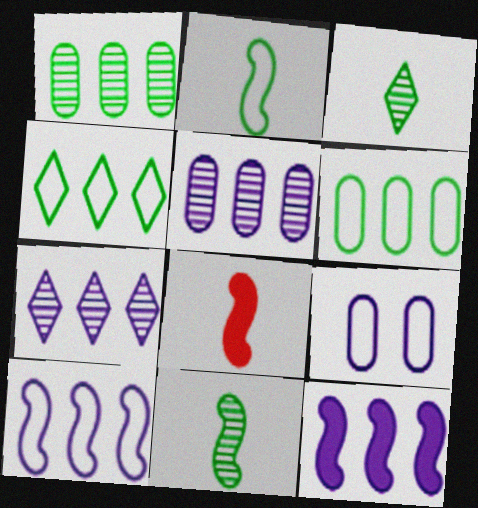[]